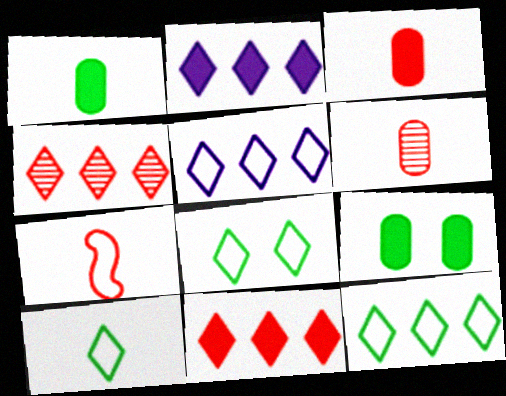[[2, 4, 12], 
[8, 10, 12]]